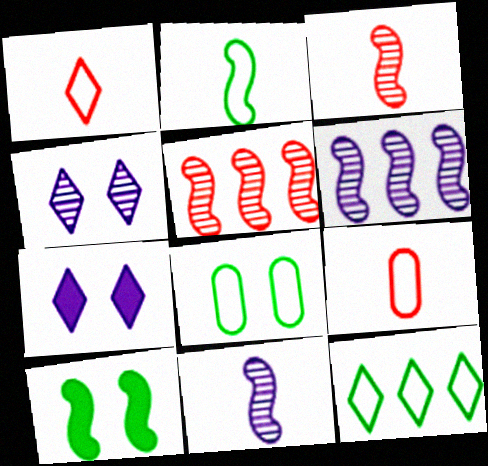[[2, 8, 12]]